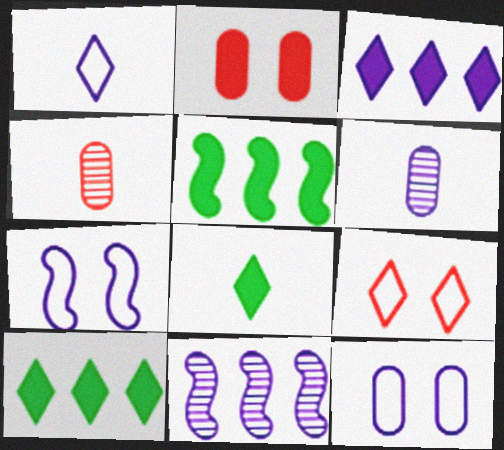[[3, 6, 7], 
[4, 7, 10], 
[5, 6, 9]]